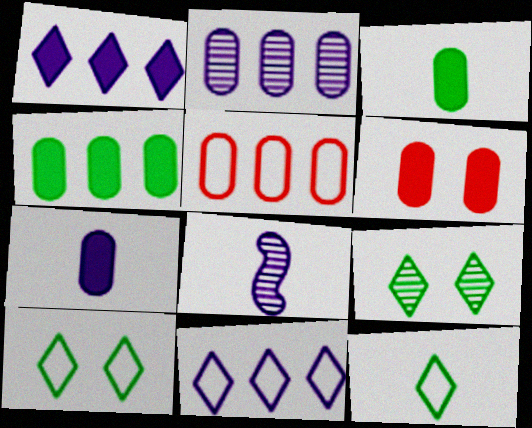[[2, 4, 5], 
[4, 6, 7]]